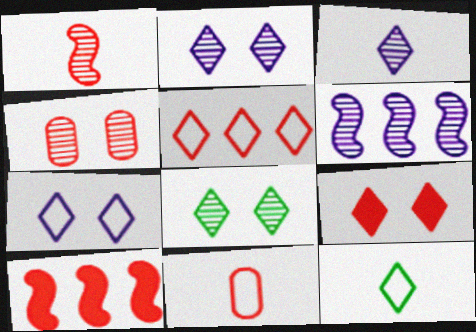[[5, 7, 12], 
[7, 8, 9]]